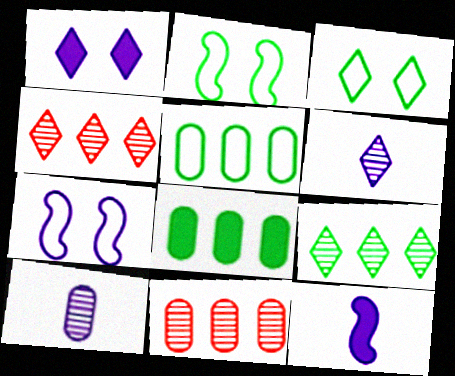[[3, 11, 12]]